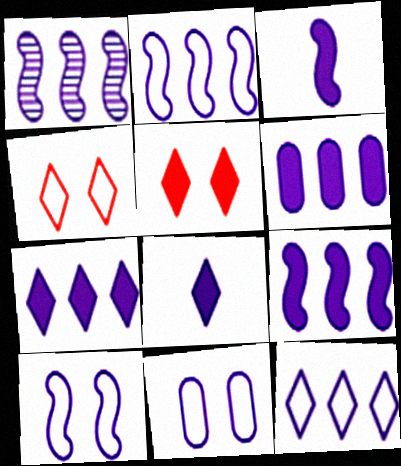[[1, 2, 9], 
[1, 3, 10], 
[1, 6, 12], 
[1, 8, 11], 
[6, 7, 9]]